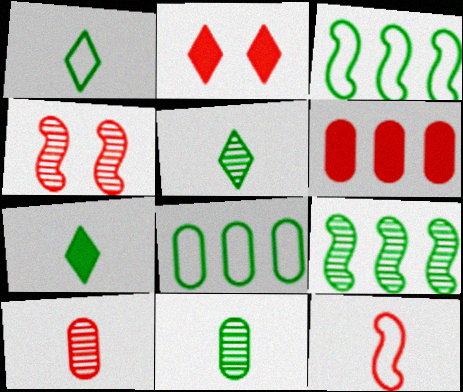[[1, 5, 7]]